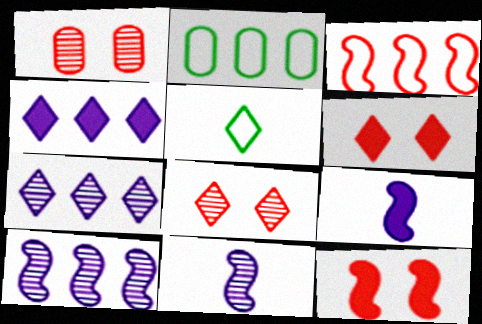[[2, 6, 11], 
[2, 8, 9], 
[4, 5, 8], 
[5, 6, 7]]